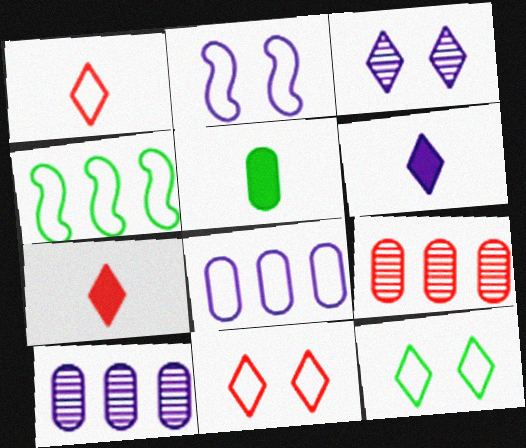[[2, 6, 10]]